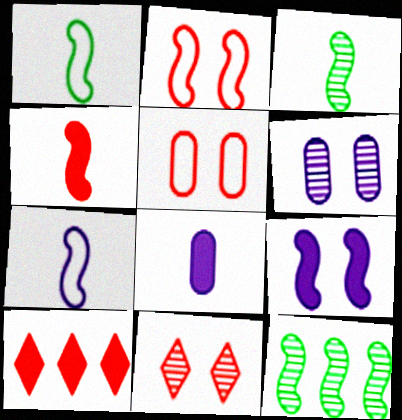[[1, 6, 10], 
[3, 4, 7]]